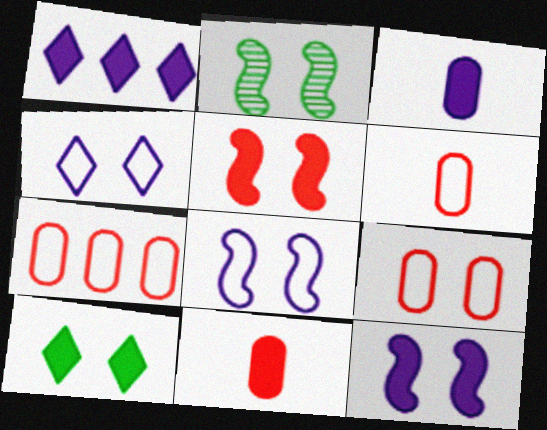[[1, 2, 6], 
[1, 3, 12], 
[2, 5, 8], 
[6, 7, 9]]